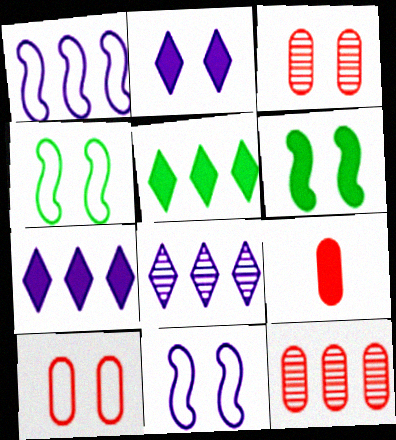[[1, 5, 12], 
[2, 3, 4], 
[4, 8, 9], 
[6, 7, 9], 
[9, 10, 12]]